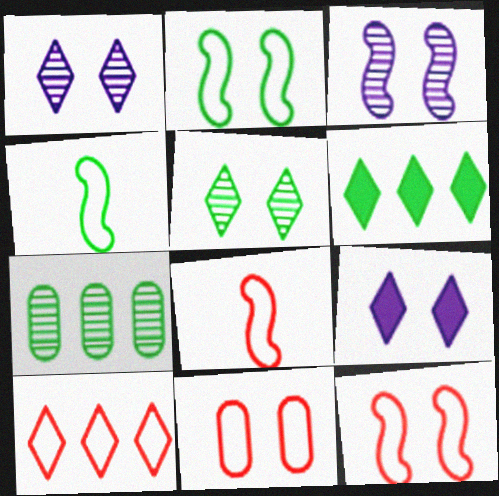[[7, 8, 9], 
[8, 10, 11]]